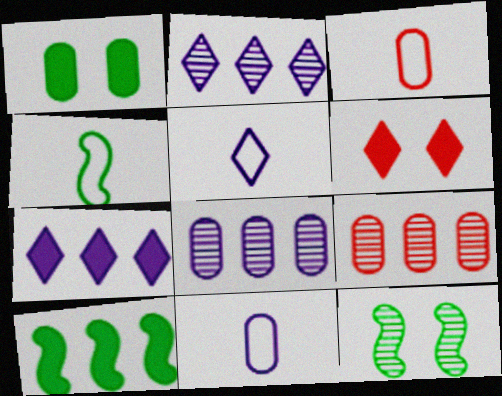[[1, 3, 8], 
[1, 9, 11], 
[3, 4, 5], 
[3, 7, 12], 
[4, 6, 8], 
[4, 10, 12]]